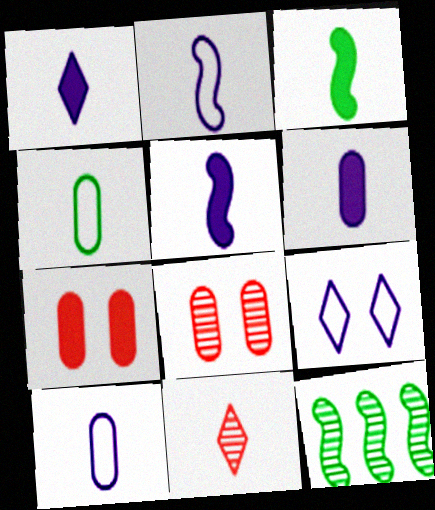[[1, 5, 6], 
[3, 10, 11], 
[4, 5, 11]]